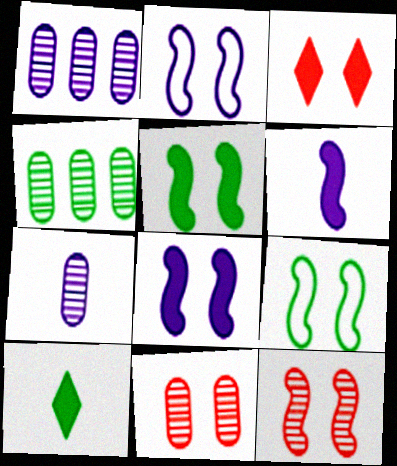[[2, 5, 12], 
[4, 7, 11], 
[4, 9, 10], 
[8, 9, 12]]